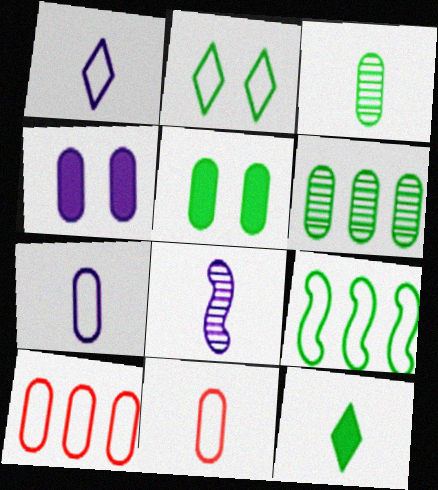[[3, 4, 10], 
[4, 6, 11], 
[8, 11, 12]]